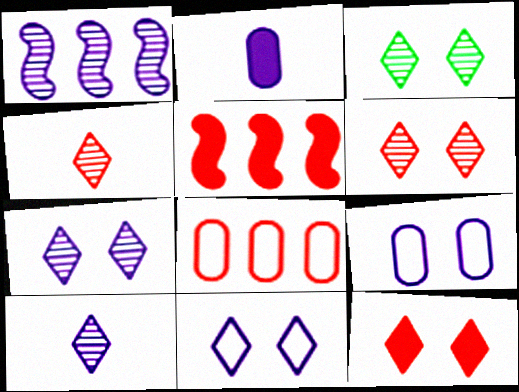[[1, 2, 11], 
[3, 6, 7], 
[3, 11, 12]]